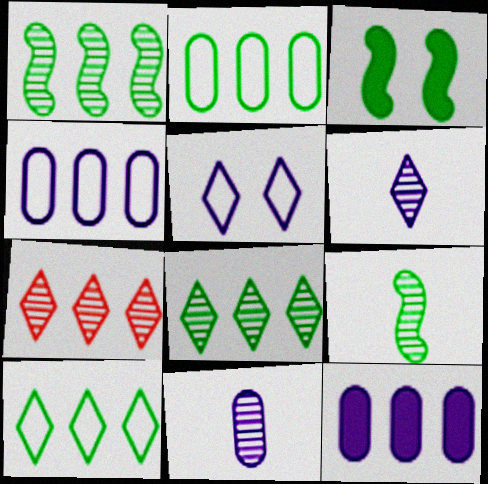[]